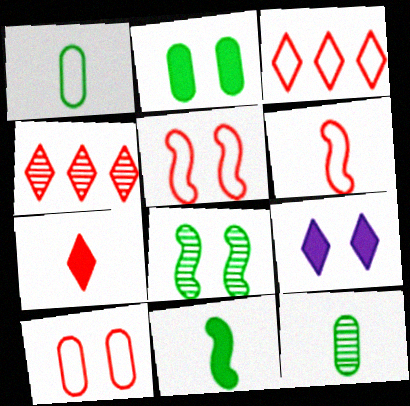[[3, 6, 10], 
[8, 9, 10]]